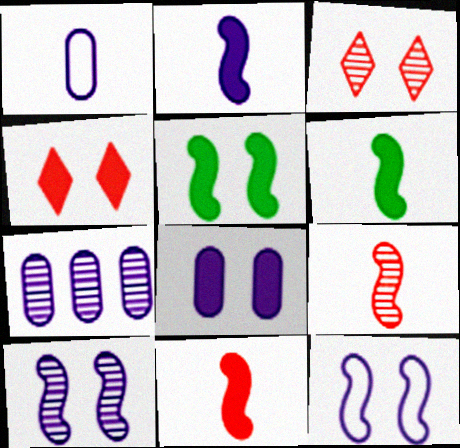[[1, 7, 8], 
[2, 6, 11], 
[4, 5, 8]]